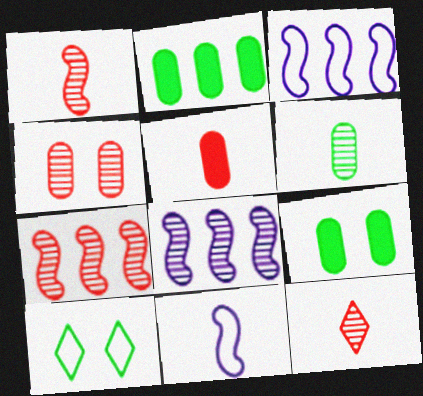[[3, 9, 12], 
[4, 7, 12], 
[5, 8, 10]]